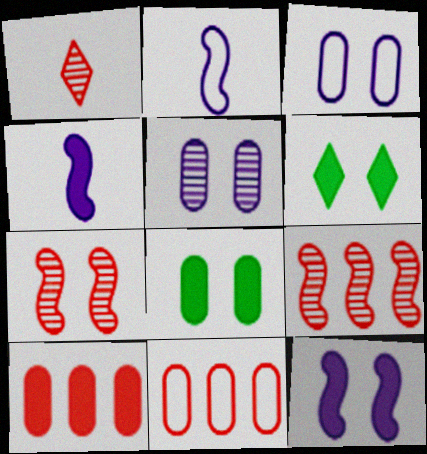[[3, 6, 7], 
[4, 6, 10]]